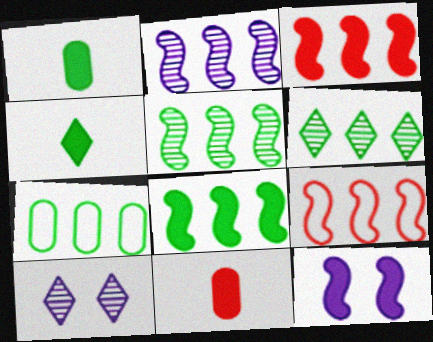[[1, 9, 10], 
[2, 8, 9], 
[6, 7, 8]]